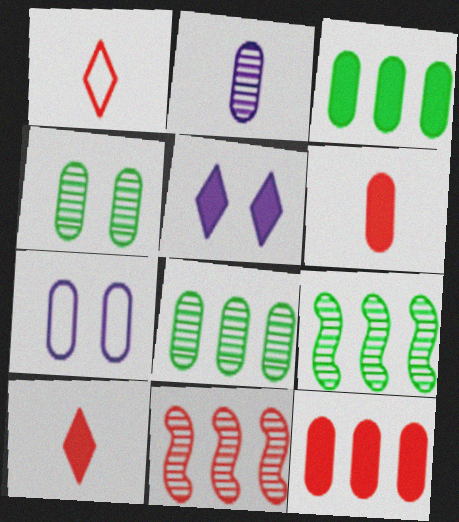[[6, 7, 8], 
[7, 9, 10]]